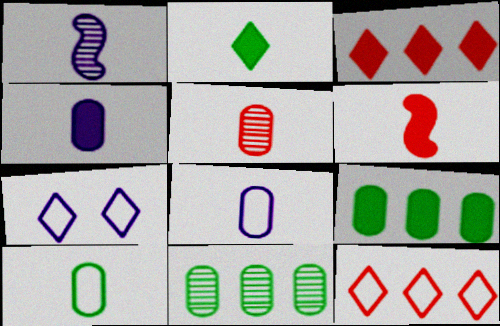[[2, 4, 6], 
[4, 5, 10], 
[6, 7, 11]]